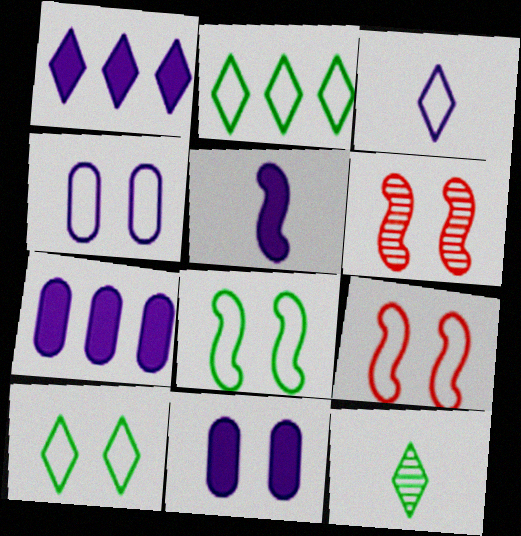[[1, 5, 11], 
[4, 9, 10], 
[6, 10, 11], 
[7, 9, 12]]